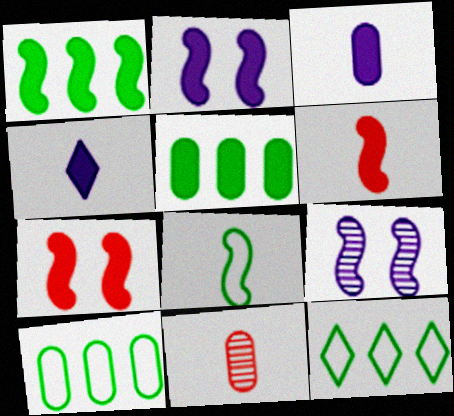[[1, 2, 6], 
[2, 11, 12], 
[4, 5, 7], 
[4, 8, 11]]